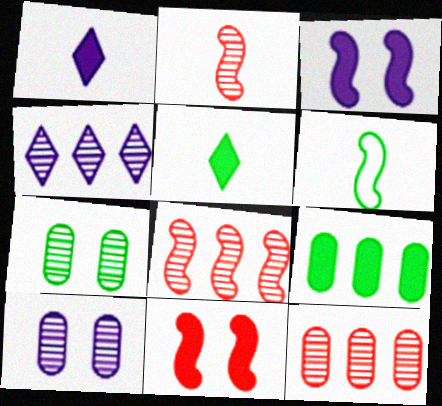[[1, 9, 11], 
[2, 4, 7], 
[3, 6, 8]]